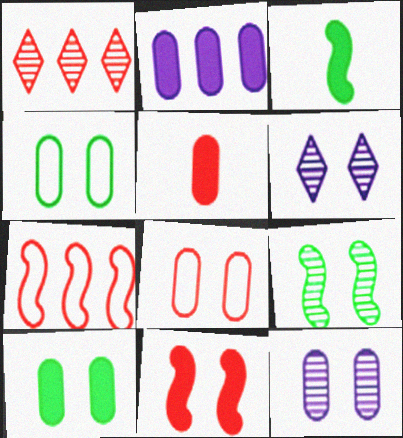[[2, 5, 10], 
[4, 6, 11], 
[8, 10, 12]]